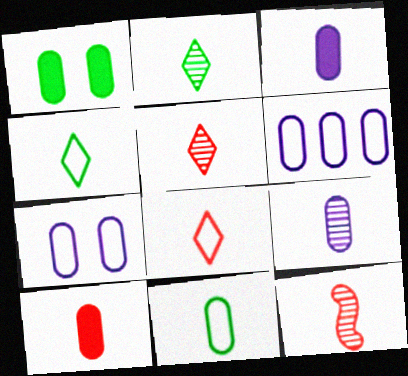[[2, 9, 12], 
[3, 4, 12], 
[8, 10, 12], 
[9, 10, 11]]